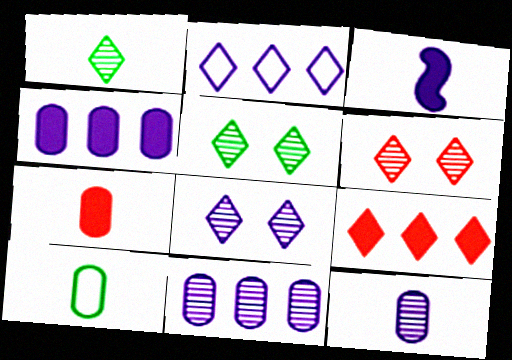[[5, 6, 8], 
[7, 10, 12]]